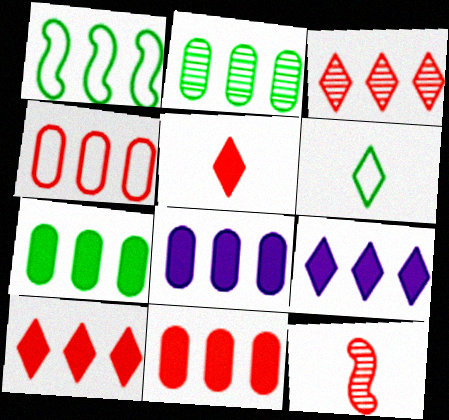[[1, 3, 8], 
[2, 4, 8], 
[7, 8, 11]]